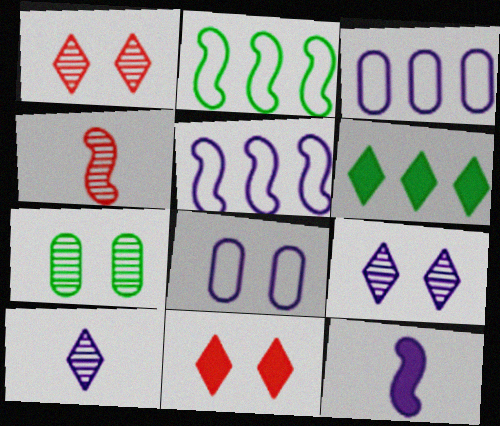[[3, 9, 12], 
[4, 6, 8]]